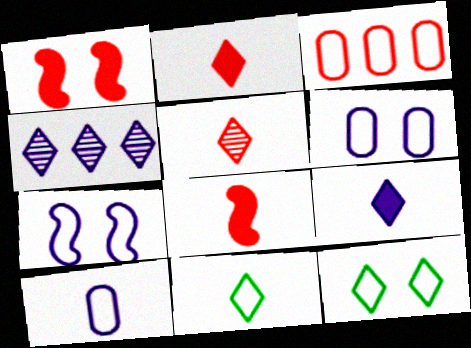[[1, 3, 5], 
[2, 4, 12], 
[3, 7, 11], 
[5, 9, 11]]